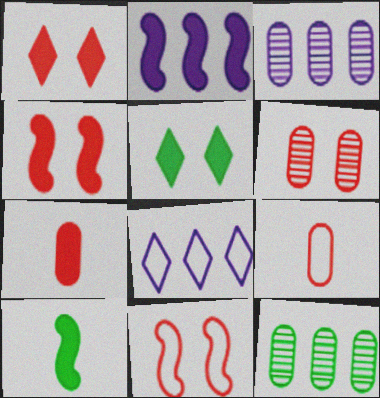[[1, 6, 11], 
[2, 3, 8], 
[2, 4, 10], 
[2, 5, 7], 
[6, 8, 10]]